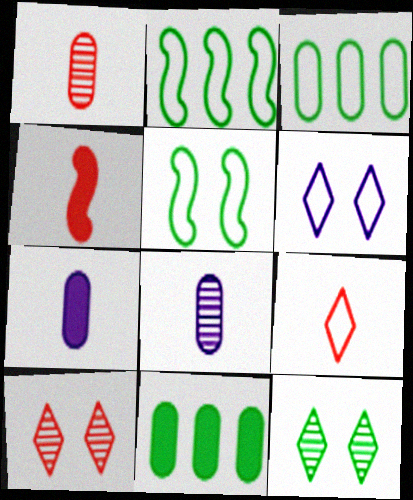[[1, 4, 9], 
[2, 7, 10]]